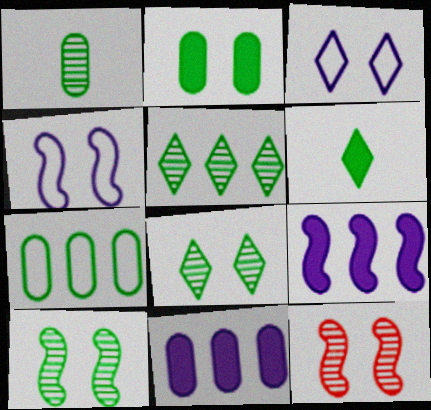[[1, 2, 7], 
[1, 5, 10], 
[2, 3, 12], 
[6, 7, 10]]